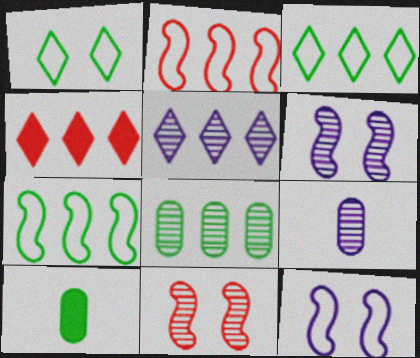[[3, 4, 5], 
[5, 6, 9]]